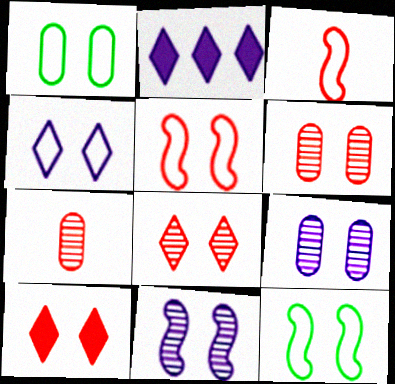[[1, 4, 5], 
[1, 10, 11], 
[2, 7, 12], 
[5, 6, 10], 
[9, 10, 12]]